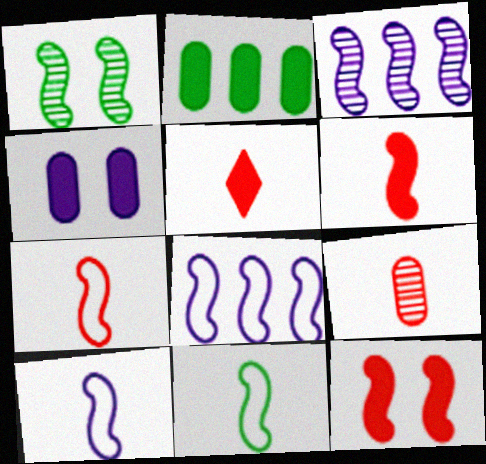[[1, 6, 8], 
[3, 11, 12], 
[5, 7, 9], 
[7, 10, 11]]